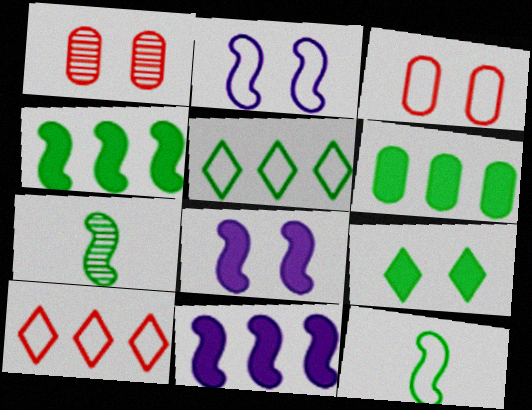[[1, 2, 9]]